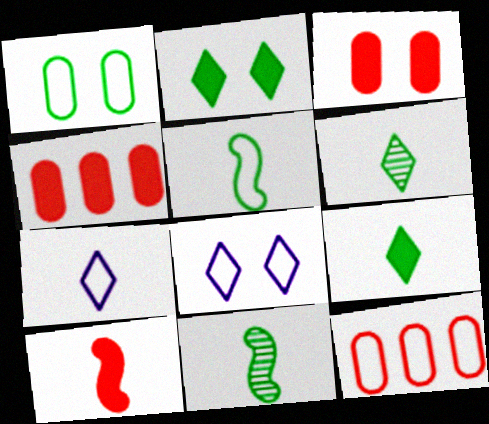[[4, 8, 11], 
[5, 8, 12]]